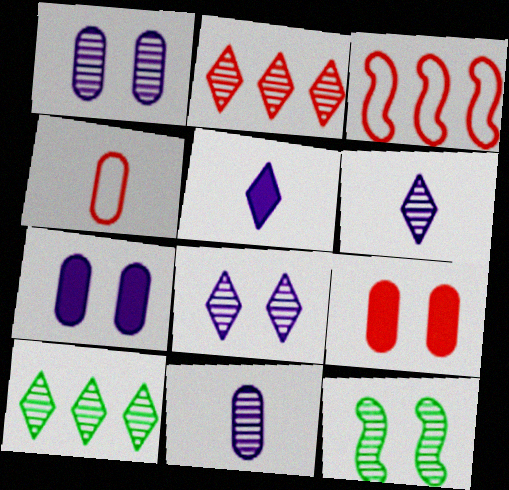[[2, 11, 12]]